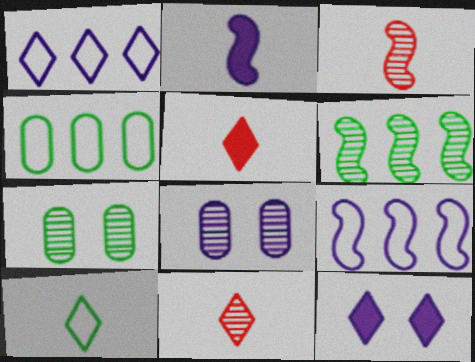[[1, 2, 8], 
[3, 4, 12], 
[5, 7, 9], 
[6, 8, 11]]